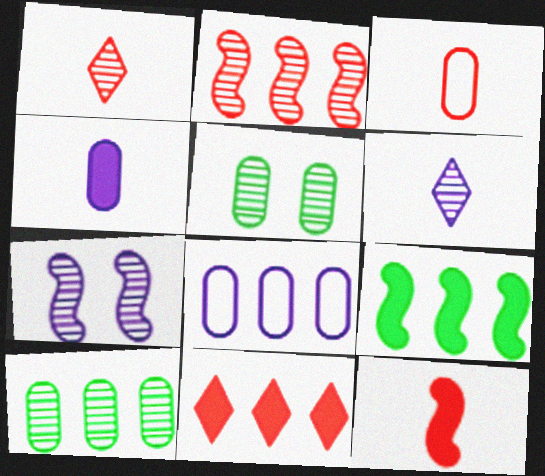[[1, 3, 12], 
[1, 7, 10], 
[2, 5, 6]]